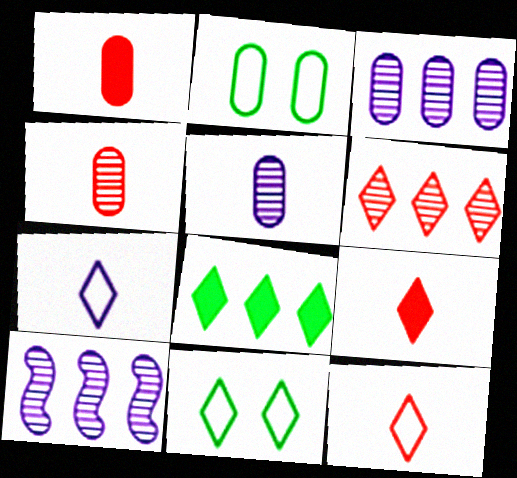[[1, 2, 3], 
[1, 10, 11], 
[2, 9, 10]]